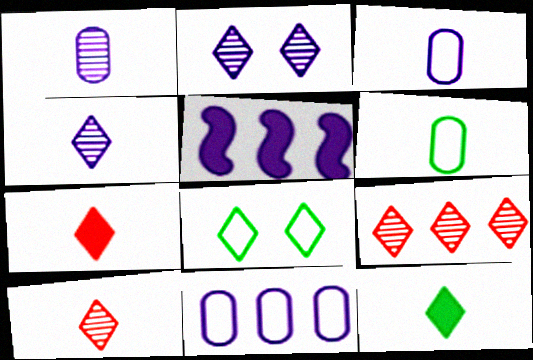[[2, 3, 5]]